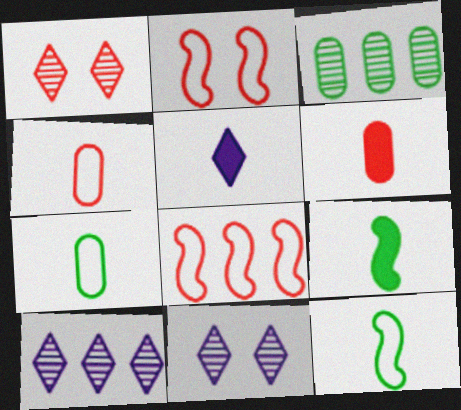[[1, 6, 8], 
[2, 3, 5], 
[5, 6, 9]]